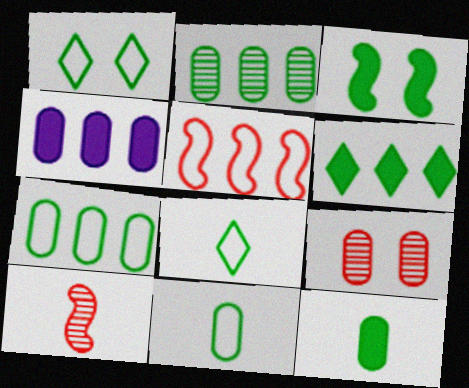[[1, 4, 10], 
[2, 3, 8], 
[3, 6, 12], 
[4, 9, 11]]